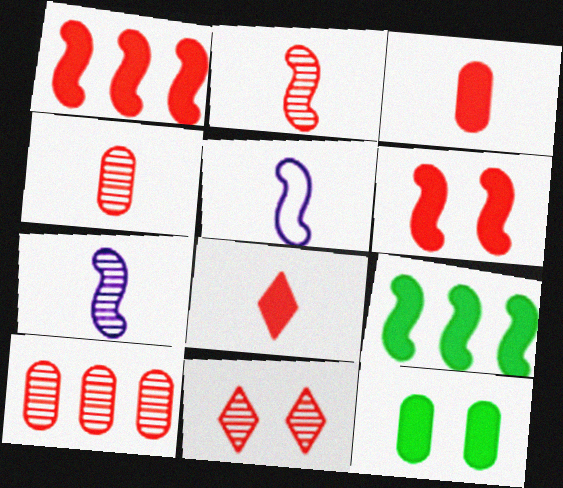[[2, 10, 11]]